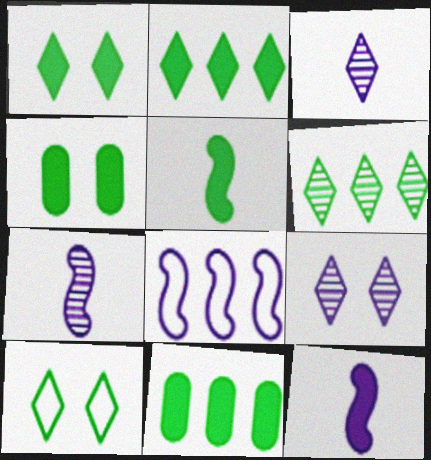[[1, 5, 11], 
[2, 4, 5]]